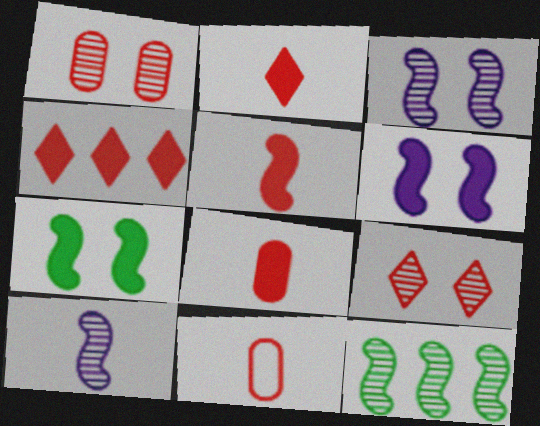[[2, 5, 8]]